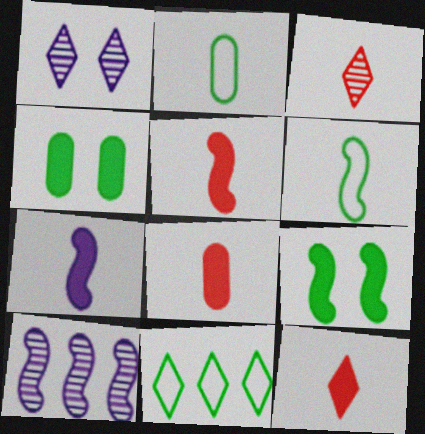[[1, 11, 12], 
[2, 3, 7], 
[5, 8, 12]]